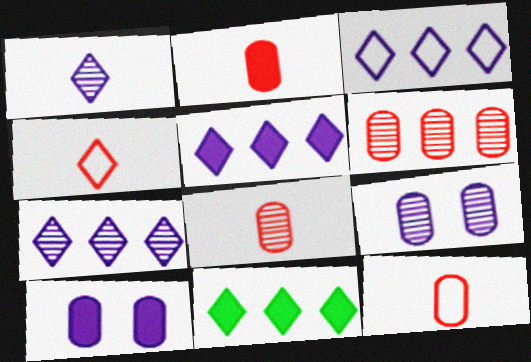[[2, 8, 12], 
[3, 5, 7]]